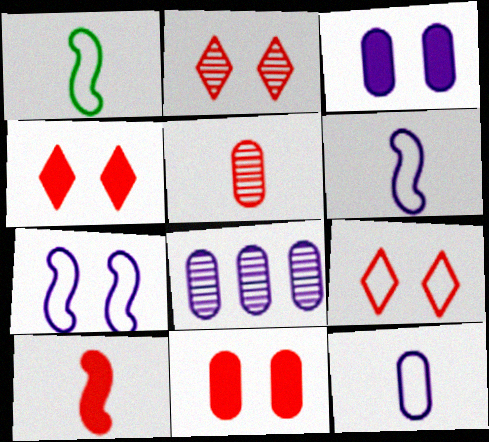[[1, 4, 8], 
[2, 4, 9], 
[3, 8, 12]]